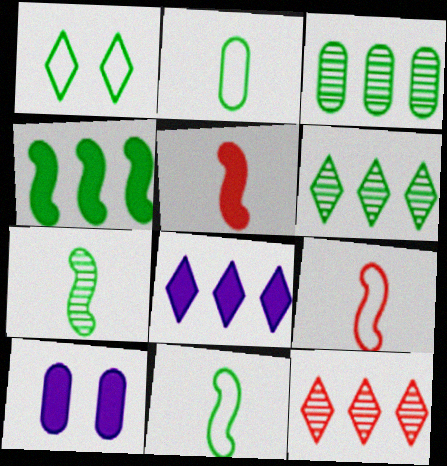[[6, 9, 10], 
[10, 11, 12]]